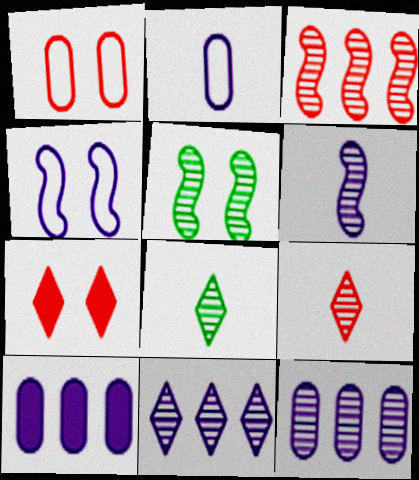[[3, 5, 6], 
[5, 9, 12]]